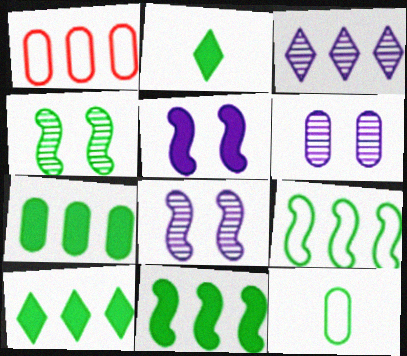[[1, 2, 8], 
[1, 3, 11], 
[4, 10, 12], 
[7, 10, 11]]